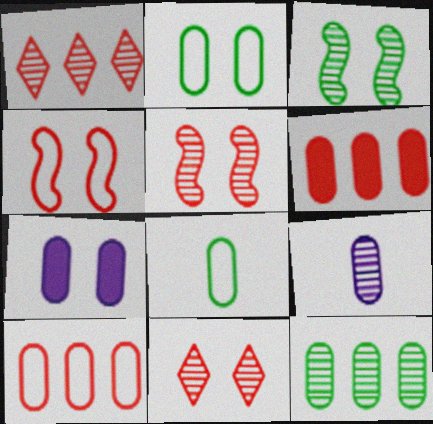[[1, 3, 9], 
[2, 6, 9]]